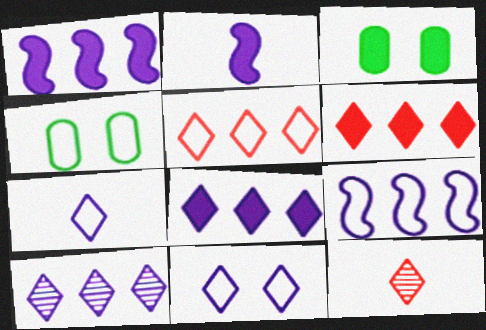[[1, 4, 12], 
[2, 3, 6], 
[3, 9, 12]]